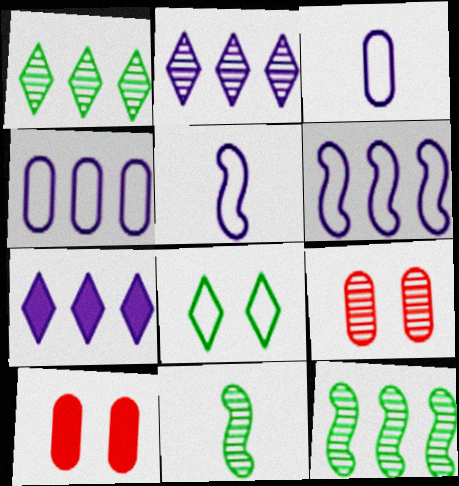[[1, 5, 10], 
[2, 9, 11]]